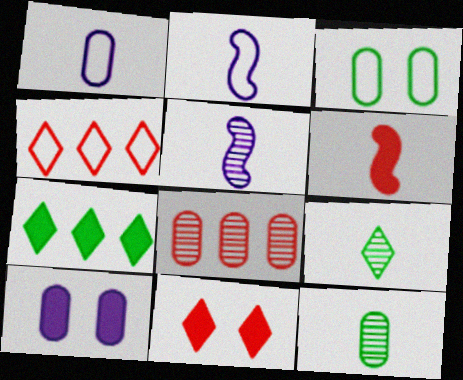[[1, 6, 9], 
[2, 3, 4], 
[6, 7, 10]]